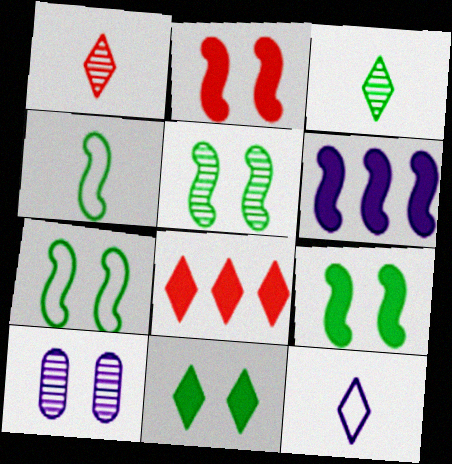[[4, 8, 10], 
[5, 7, 9], 
[6, 10, 12]]